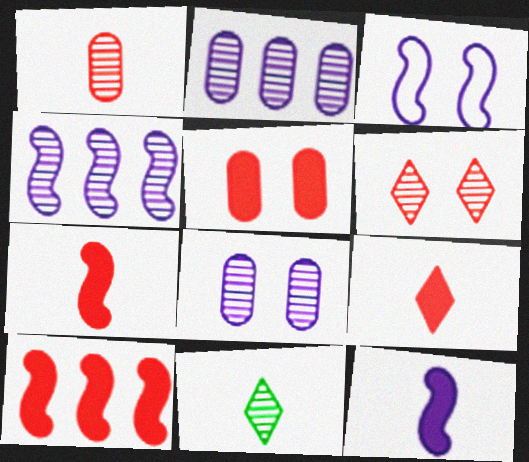[[3, 4, 12], 
[5, 9, 10]]